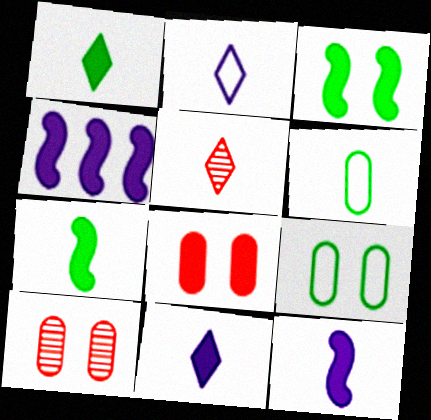[[1, 2, 5], 
[1, 4, 8], 
[4, 5, 9], 
[5, 6, 12]]